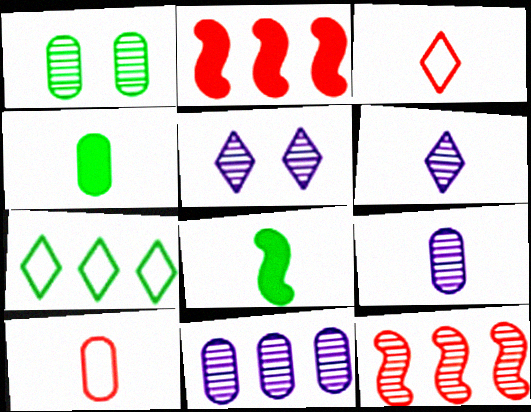[[1, 6, 12], 
[1, 7, 8], 
[2, 7, 11], 
[3, 8, 9], 
[4, 9, 10], 
[6, 8, 10]]